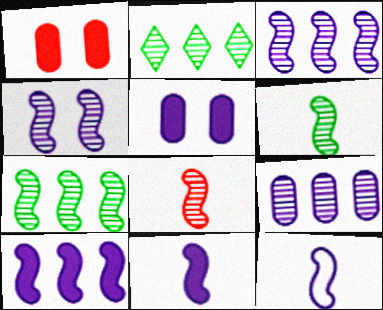[[1, 2, 12], 
[4, 7, 8], 
[4, 10, 12]]